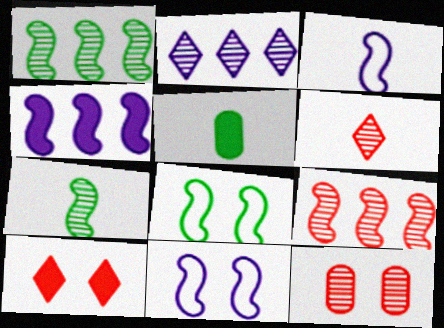[[2, 7, 12], 
[3, 5, 6], 
[4, 5, 10], 
[6, 9, 12]]